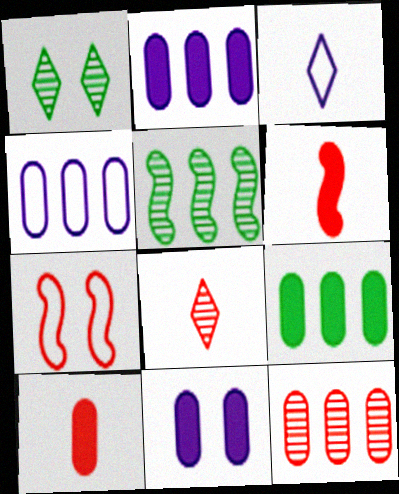[[1, 4, 6], 
[1, 7, 11], 
[4, 9, 12], 
[9, 10, 11]]